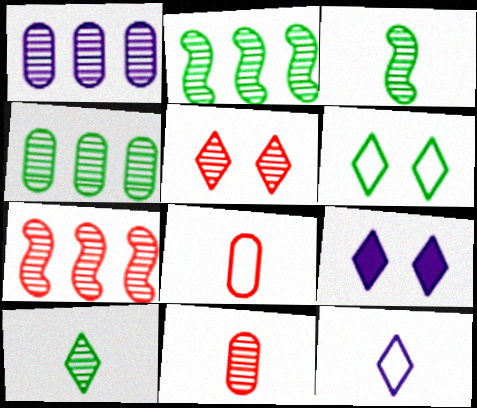[[1, 3, 5], 
[2, 8, 9], 
[5, 6, 9], 
[5, 7, 11]]